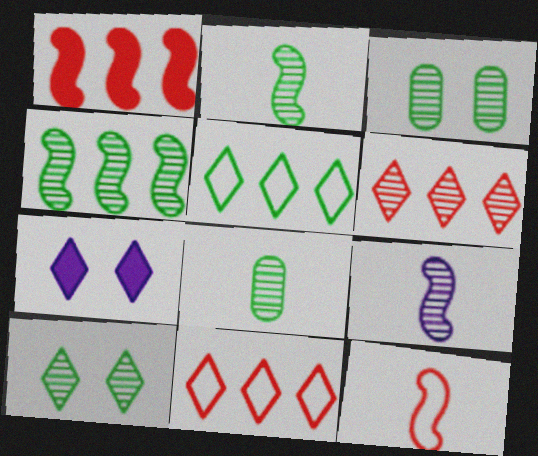[[3, 6, 9], 
[4, 8, 10]]